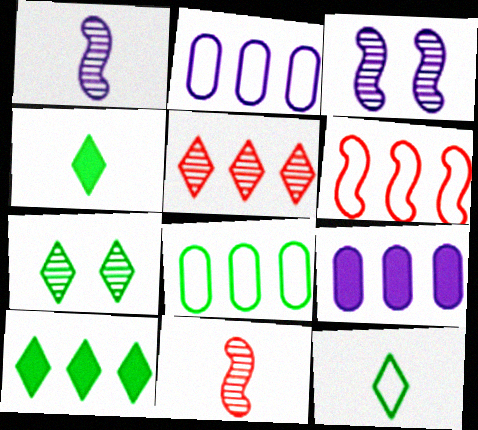[[7, 10, 12]]